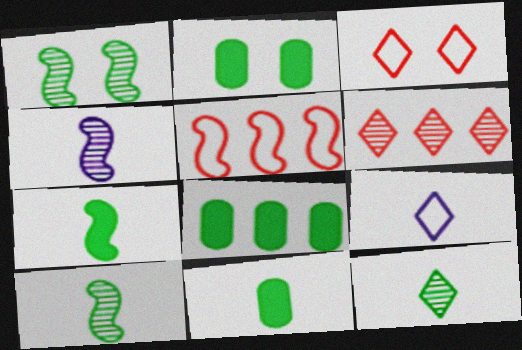[[2, 8, 11], 
[3, 4, 8]]